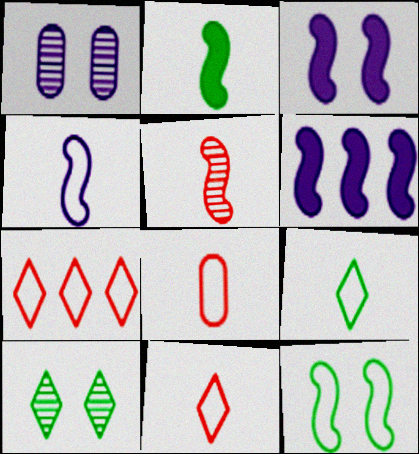[[1, 2, 7], 
[2, 4, 5], 
[4, 8, 9], 
[5, 6, 12], 
[6, 8, 10]]